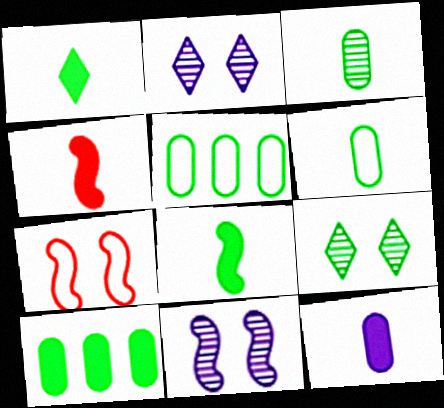[[1, 4, 12], 
[2, 4, 5], 
[5, 8, 9]]